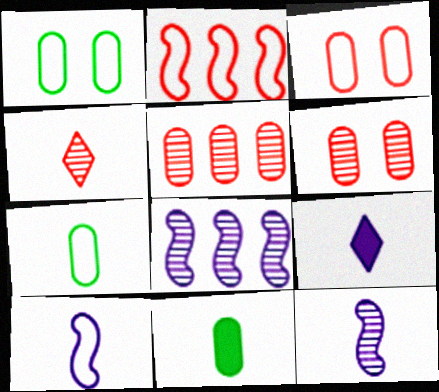[[4, 10, 11]]